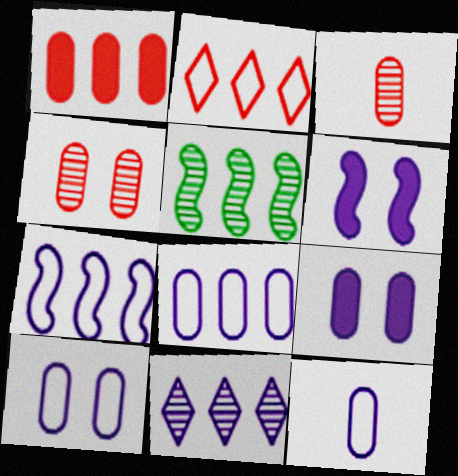[[6, 11, 12], 
[8, 10, 12]]